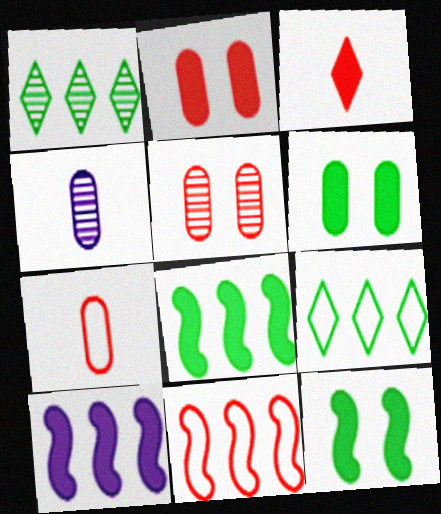[[3, 5, 11], 
[3, 6, 10]]